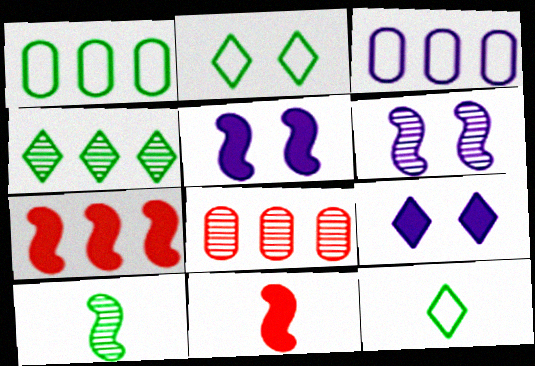[[3, 4, 7], 
[5, 8, 12]]